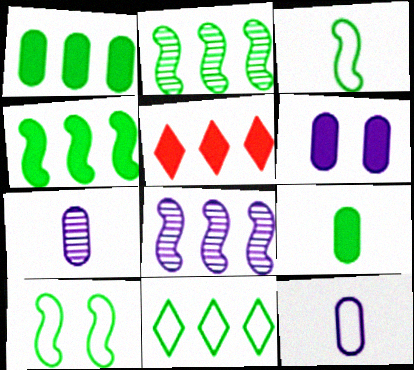[[1, 2, 11], 
[5, 7, 10]]